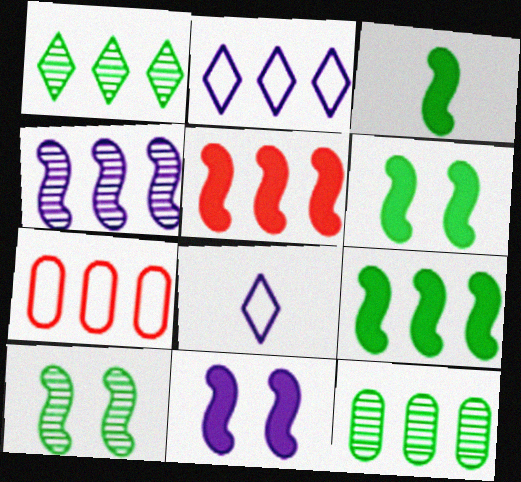[[2, 5, 12], 
[3, 5, 11], 
[3, 6, 9]]